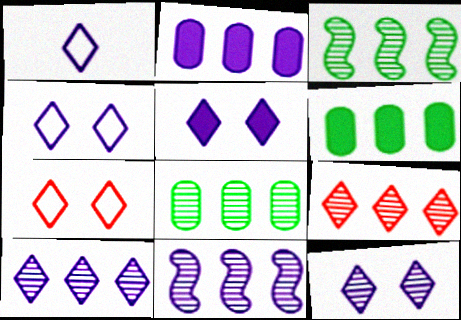[[1, 5, 10], 
[4, 5, 12], 
[8, 9, 11]]